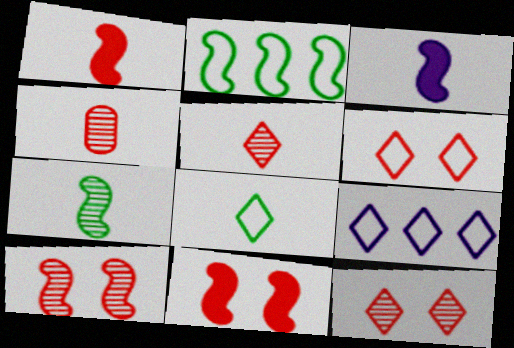[[2, 3, 10], 
[3, 4, 8], 
[6, 8, 9]]